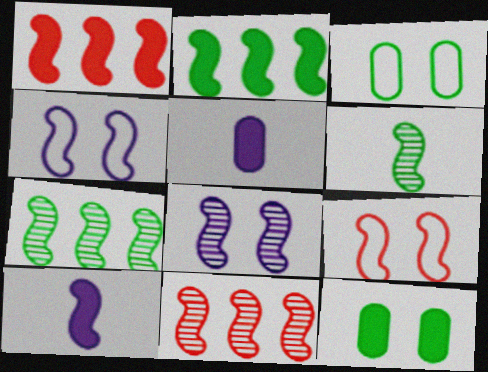[[1, 4, 6], 
[6, 8, 11], 
[7, 9, 10]]